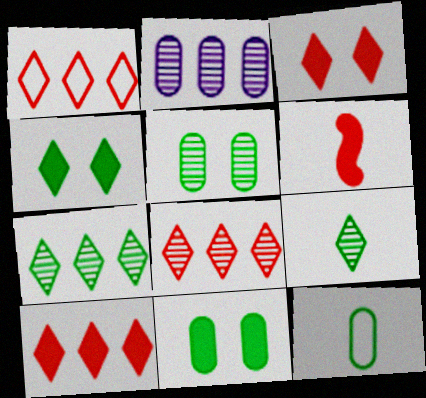[[1, 8, 10]]